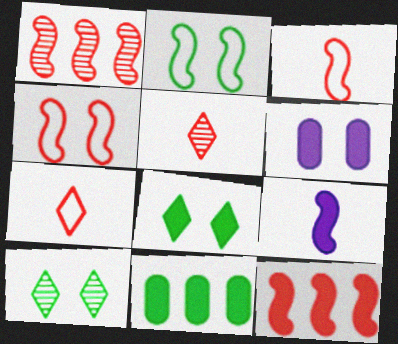[[1, 2, 9], 
[4, 6, 10]]